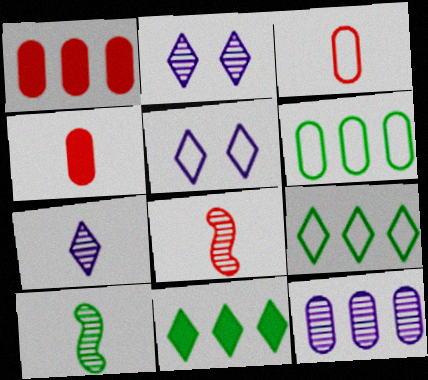[[1, 5, 10], 
[1, 6, 12]]